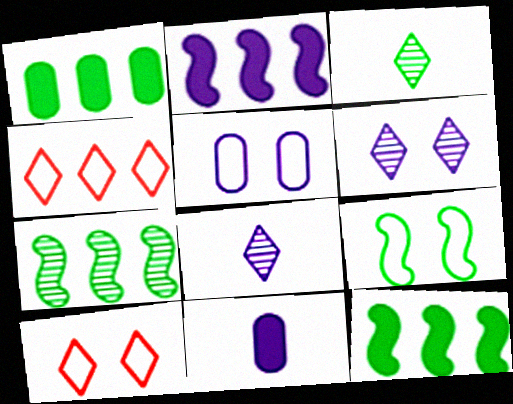[[1, 3, 9], 
[2, 5, 8], 
[5, 9, 10], 
[7, 10, 11]]